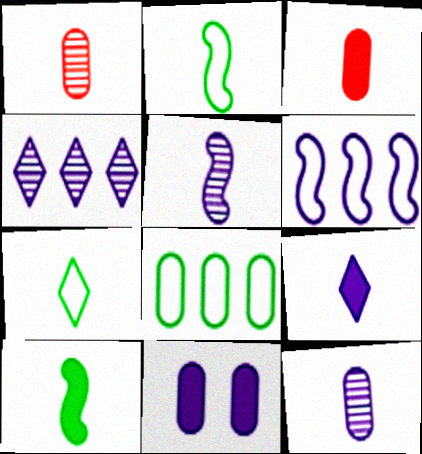[[1, 2, 9], 
[1, 8, 11], 
[3, 5, 7], 
[3, 9, 10]]